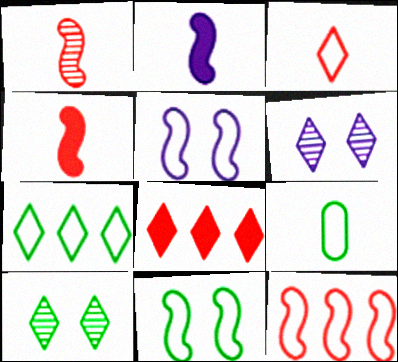[[7, 9, 11]]